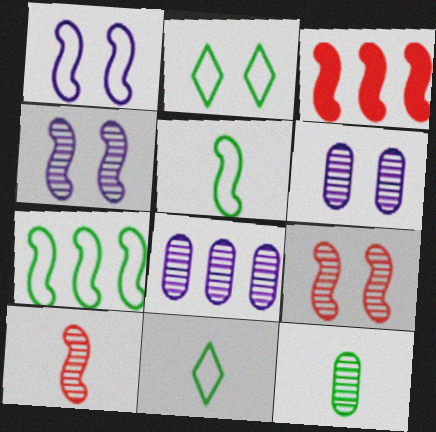[[3, 4, 5], 
[3, 6, 11]]